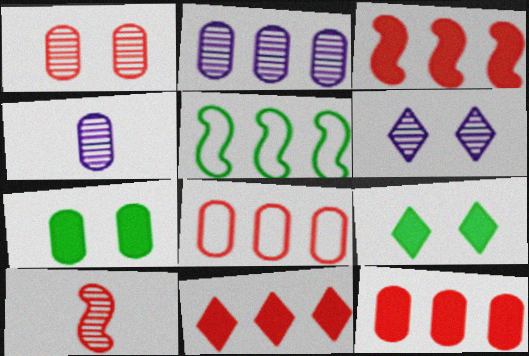[[2, 5, 11], 
[3, 11, 12], 
[4, 7, 8]]